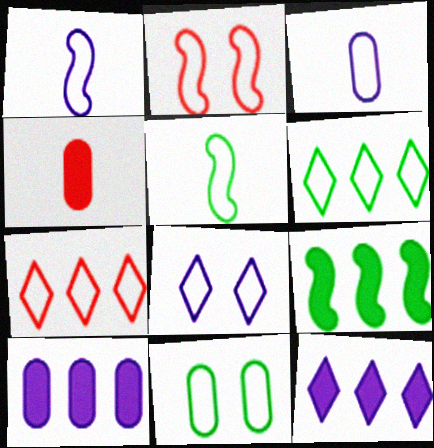[[1, 7, 11], 
[2, 3, 6], 
[2, 8, 11], 
[5, 6, 11]]